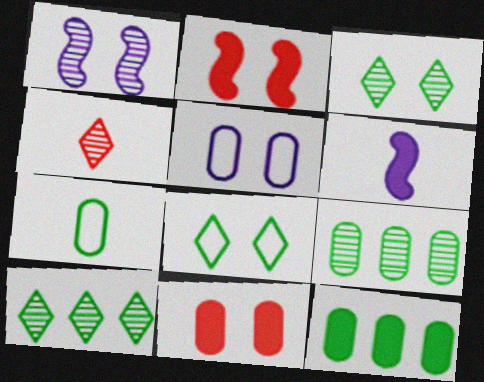[[1, 4, 9], 
[1, 8, 11], 
[2, 3, 5], 
[4, 6, 7]]